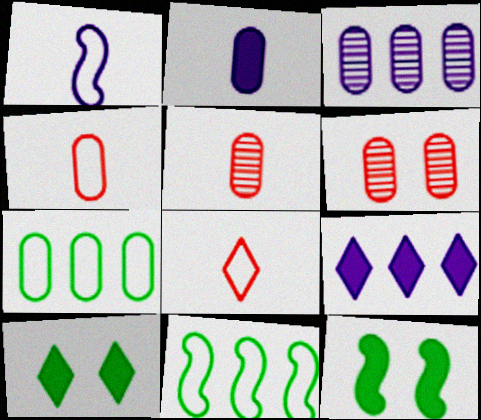[[2, 6, 7], 
[3, 8, 12]]